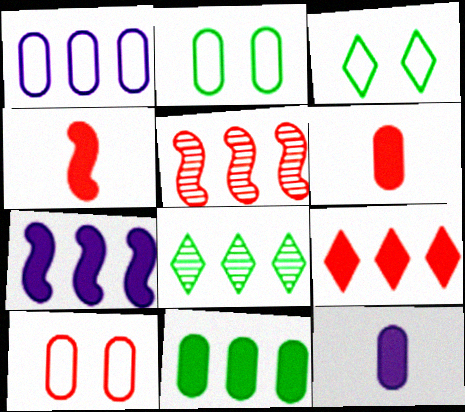[[3, 5, 12], 
[7, 9, 11]]